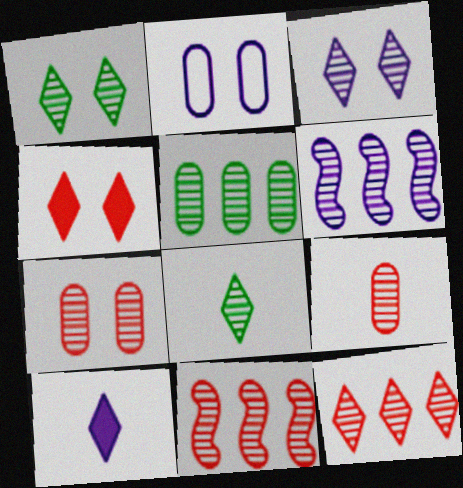[[1, 6, 9], 
[2, 6, 10], 
[3, 8, 12], 
[5, 6, 12], 
[6, 7, 8]]